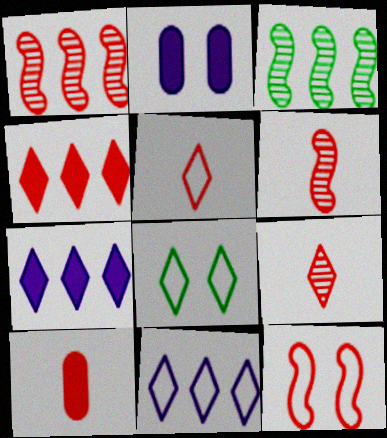[[2, 3, 5], 
[5, 6, 10], 
[5, 8, 11], 
[7, 8, 9]]